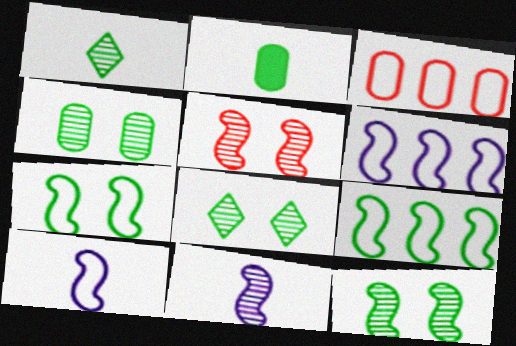[[2, 8, 9], 
[4, 8, 12]]